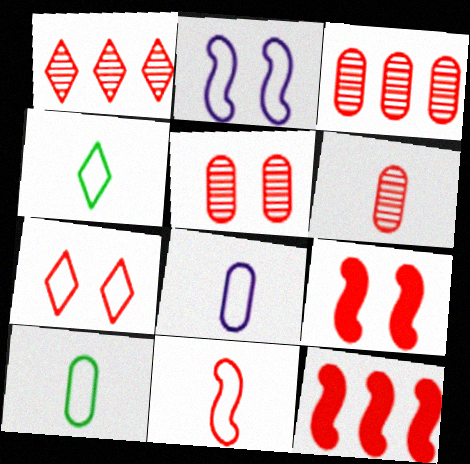[[3, 5, 6], 
[4, 8, 11], 
[5, 7, 9], 
[6, 7, 12]]